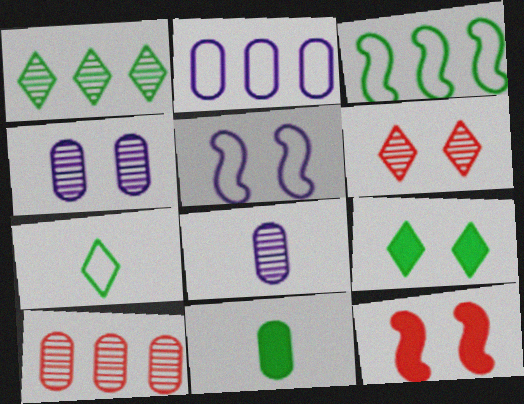[[1, 7, 9]]